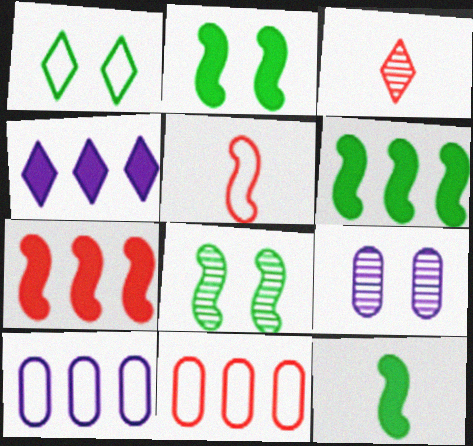[[1, 3, 4], 
[1, 5, 10], 
[2, 3, 10], 
[2, 6, 12]]